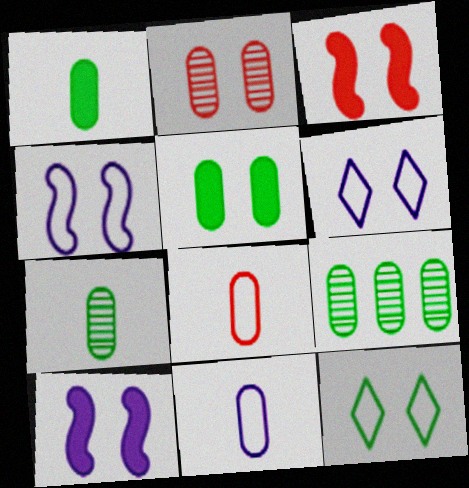[[2, 10, 12]]